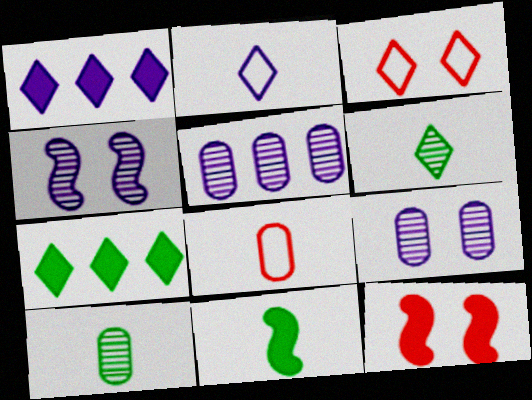[[1, 3, 6], 
[3, 5, 11], 
[4, 7, 8]]